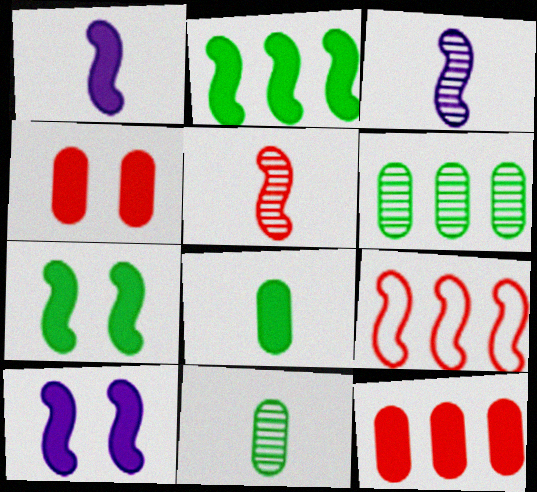[[3, 7, 9]]